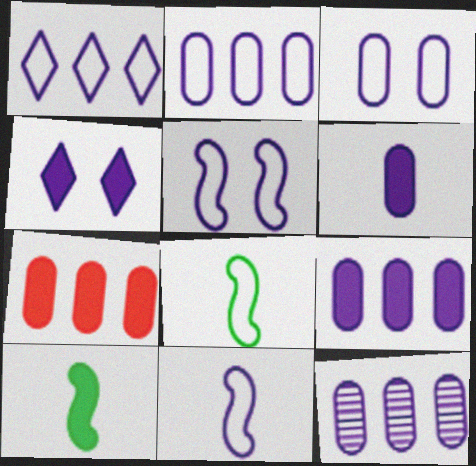[[1, 3, 11], 
[2, 9, 12], 
[3, 6, 12], 
[4, 7, 10], 
[4, 11, 12]]